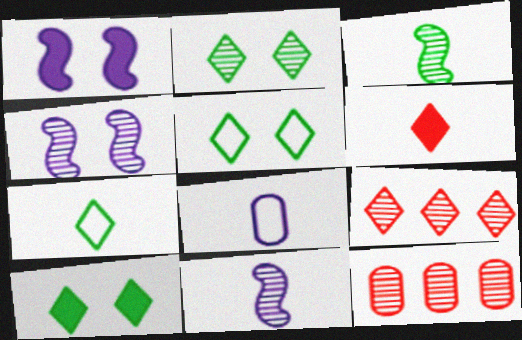[[1, 7, 12], 
[2, 5, 10], 
[2, 11, 12], 
[3, 6, 8]]